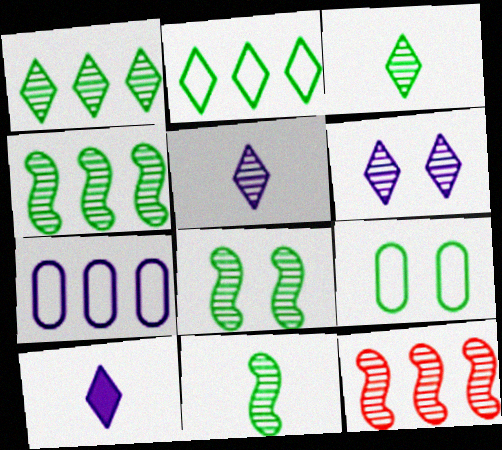[[4, 8, 11], 
[9, 10, 12]]